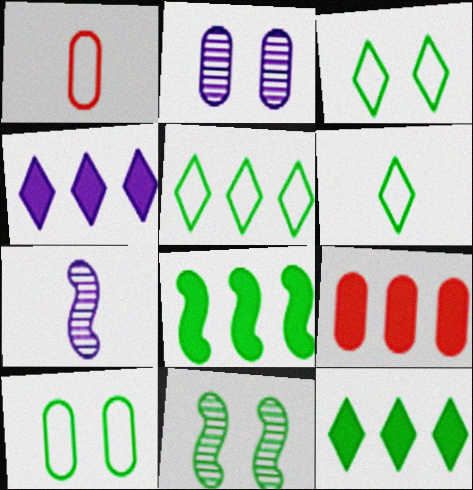[[1, 4, 11], 
[3, 5, 6], 
[3, 7, 9], 
[4, 8, 9]]